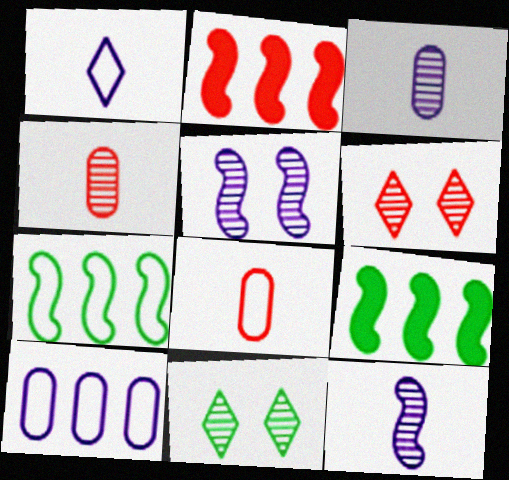[[2, 6, 8]]